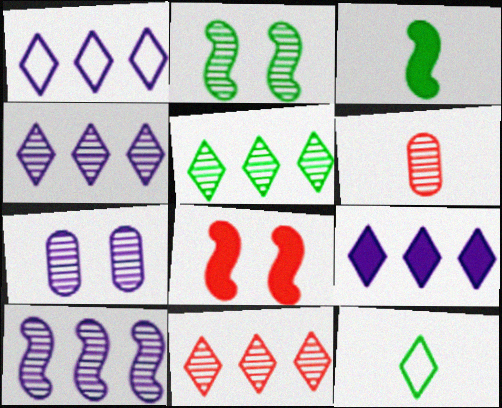[[1, 4, 9], 
[2, 4, 6], 
[4, 5, 11]]